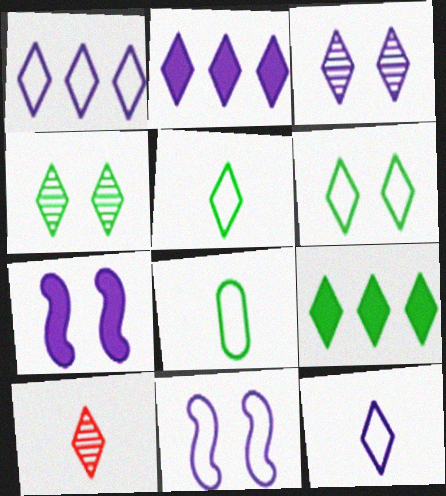[[2, 3, 12], 
[2, 6, 10], 
[4, 5, 9]]